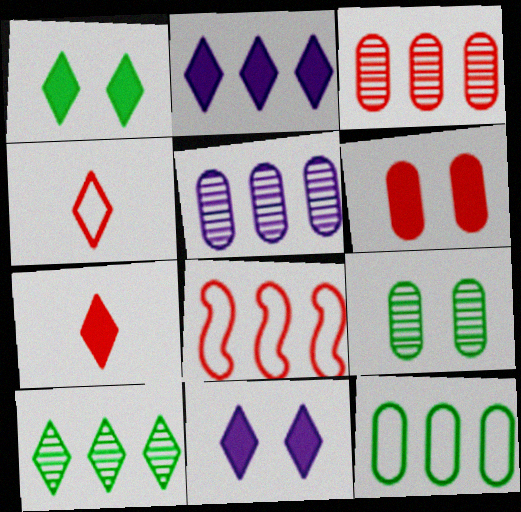[[1, 2, 7], 
[4, 10, 11]]